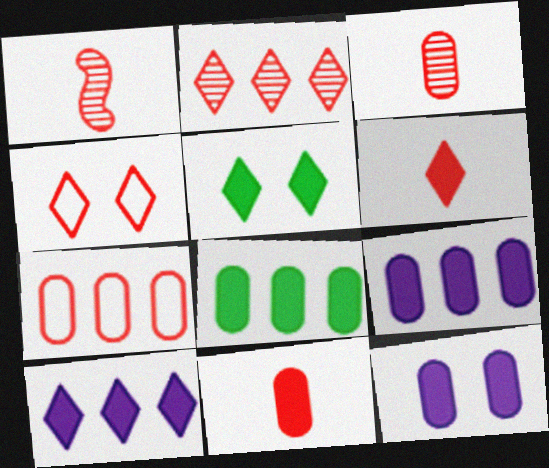[[2, 4, 6], 
[5, 6, 10], 
[8, 11, 12]]